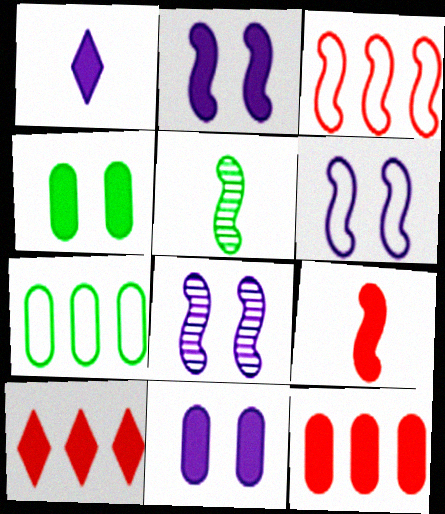[[2, 3, 5], 
[2, 6, 8]]